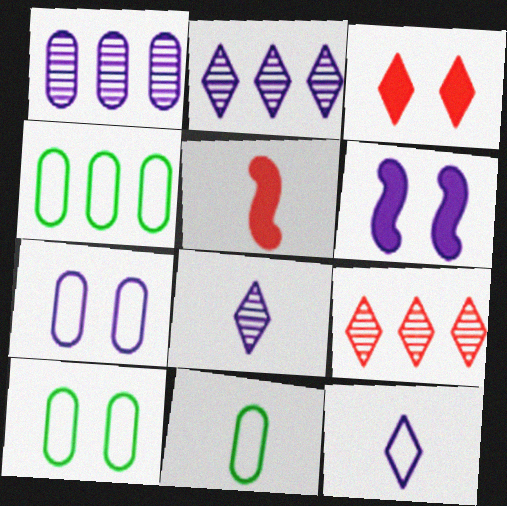[[1, 6, 12], 
[2, 5, 10], 
[4, 10, 11], 
[5, 8, 11], 
[6, 9, 11]]